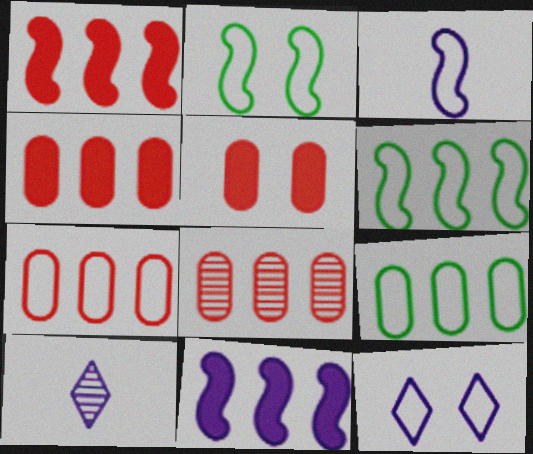[[2, 4, 10], 
[4, 7, 8], 
[5, 6, 10]]